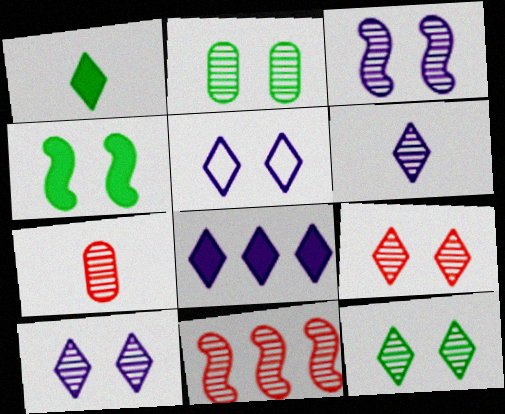[[2, 3, 9], 
[2, 6, 11], 
[5, 6, 8], 
[7, 9, 11], 
[9, 10, 12]]